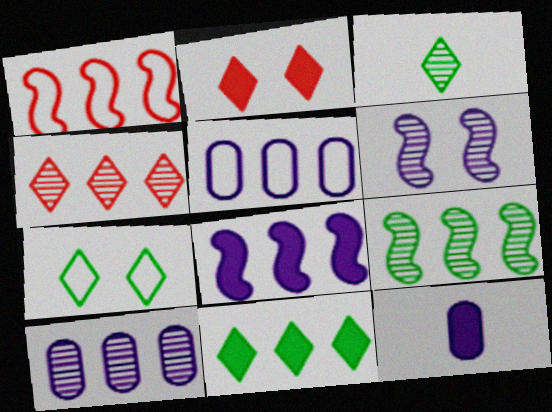[[1, 8, 9], 
[1, 10, 11], 
[3, 7, 11], 
[4, 9, 10]]